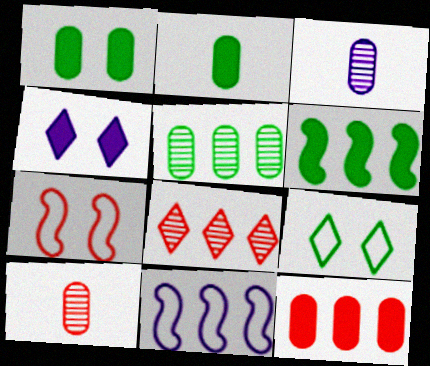[[3, 4, 11]]